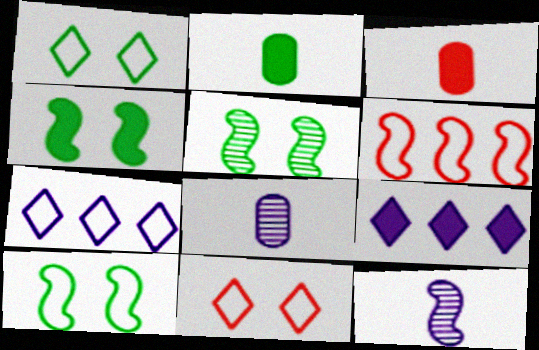[[3, 4, 9], 
[3, 5, 7], 
[4, 5, 10], 
[4, 6, 12]]